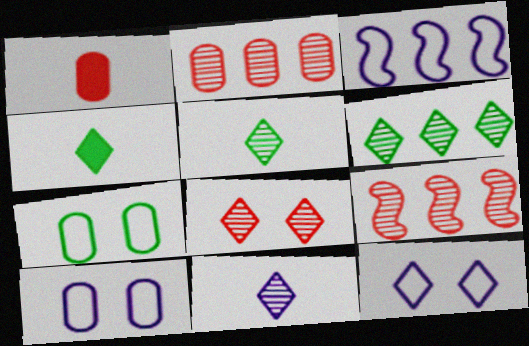[[4, 9, 10], 
[6, 8, 11]]